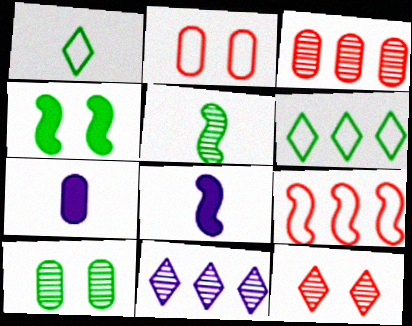[]